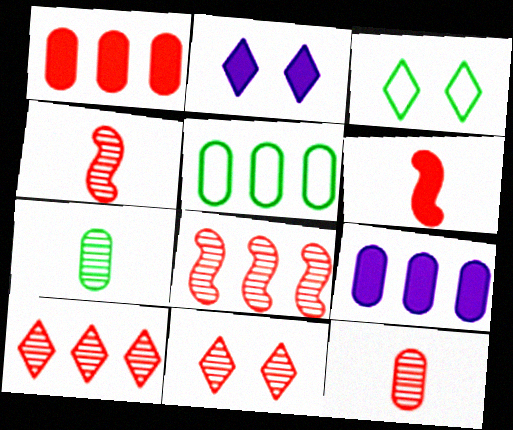[[2, 3, 11], 
[2, 4, 5], 
[3, 4, 9], 
[8, 11, 12]]